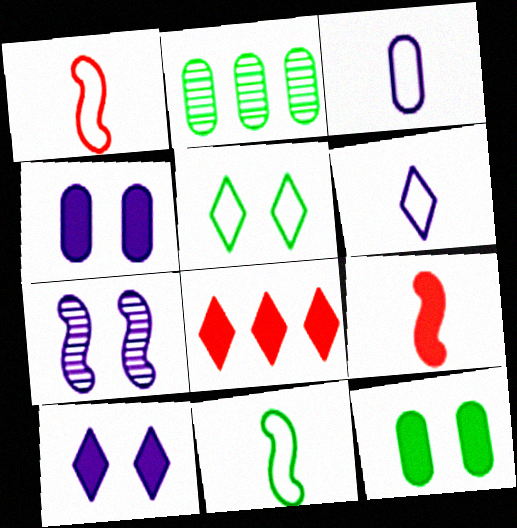[[1, 2, 10]]